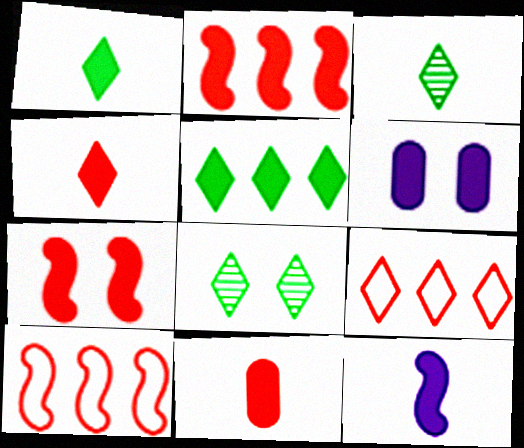[[1, 2, 6], 
[1, 11, 12], 
[3, 6, 10]]